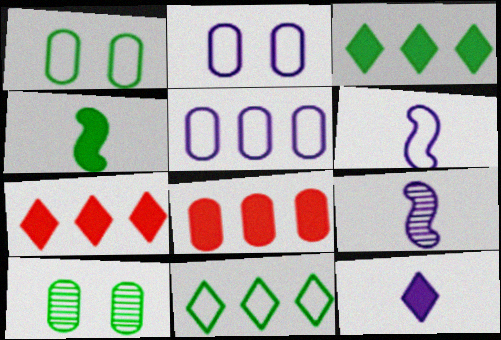[[1, 7, 9], 
[4, 10, 11], 
[6, 7, 10]]